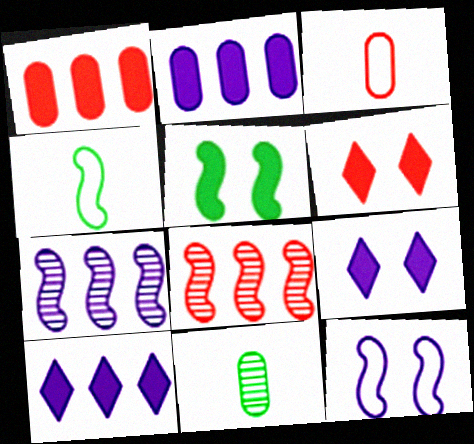[[3, 6, 8]]